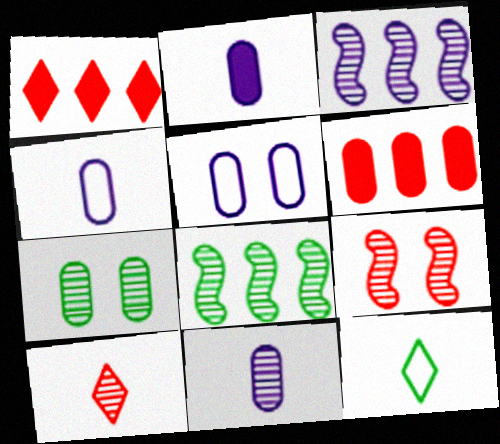[[2, 4, 11], 
[3, 7, 10], 
[4, 6, 7]]